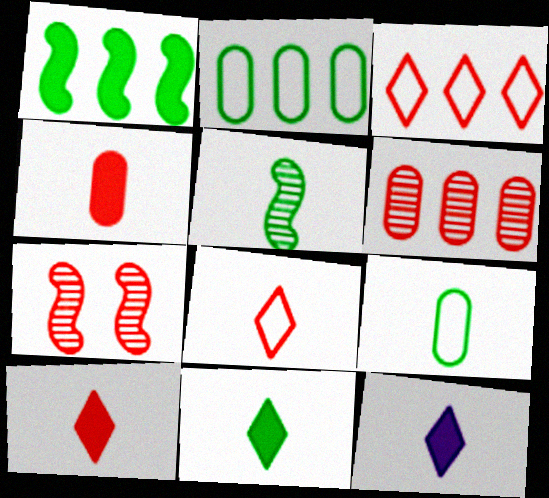[[2, 7, 12], 
[3, 4, 7], 
[5, 9, 11], 
[10, 11, 12]]